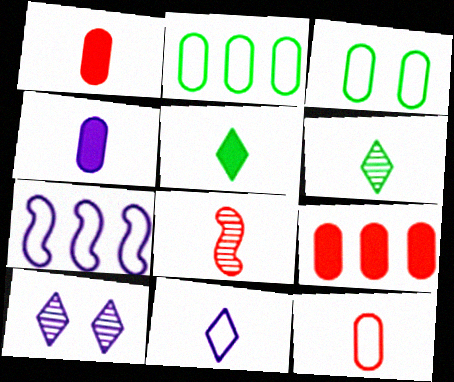[[4, 7, 10]]